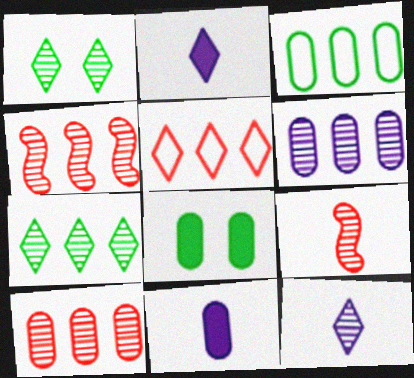[[1, 2, 5], 
[1, 6, 9], 
[4, 6, 7]]